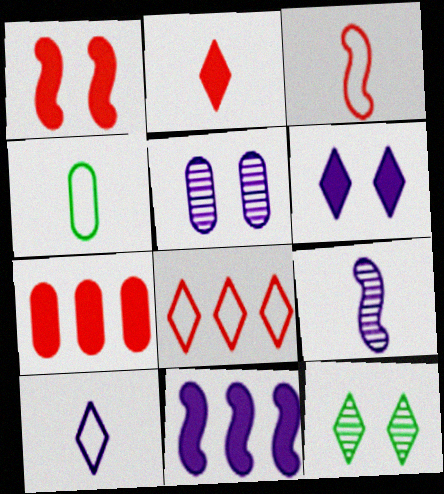[[1, 2, 7], 
[2, 4, 9], 
[3, 4, 10], 
[4, 5, 7], 
[5, 10, 11]]